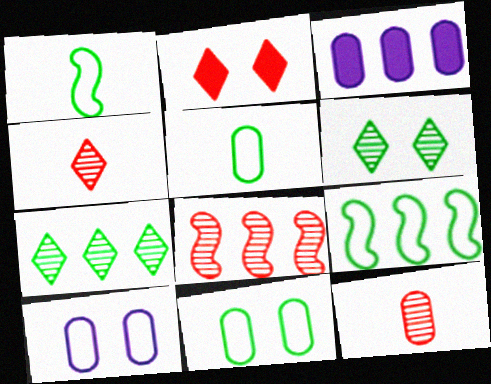[[3, 11, 12]]